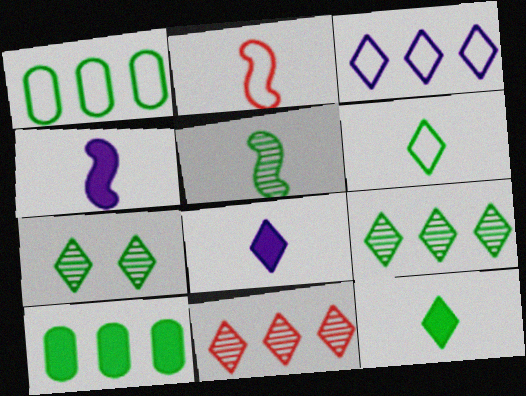[[2, 4, 5]]